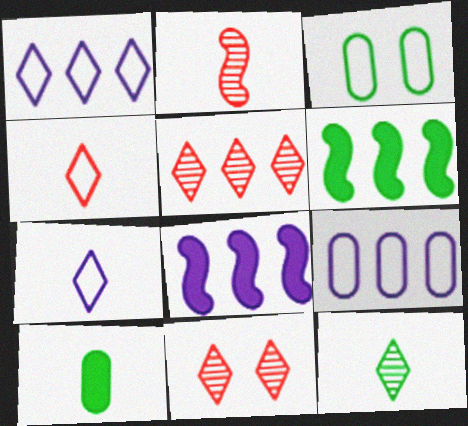[[2, 7, 10], 
[3, 6, 12], 
[5, 6, 9]]